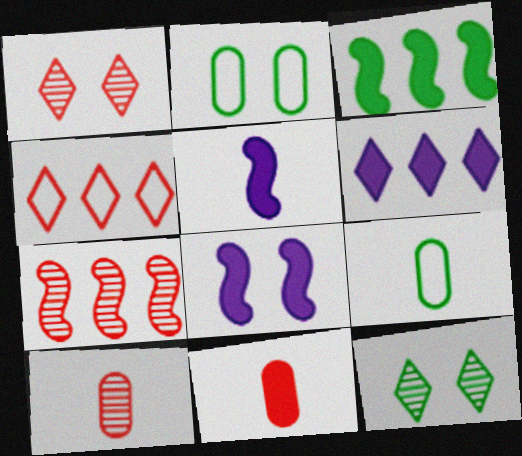[[1, 2, 8], 
[1, 7, 10], 
[3, 9, 12]]